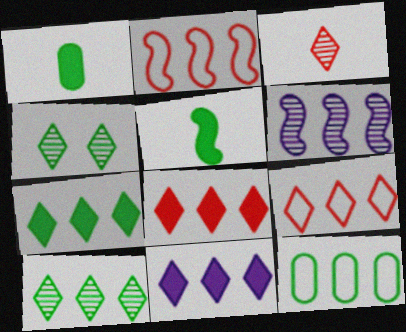[[4, 5, 12], 
[6, 8, 12], 
[7, 8, 11], 
[9, 10, 11]]